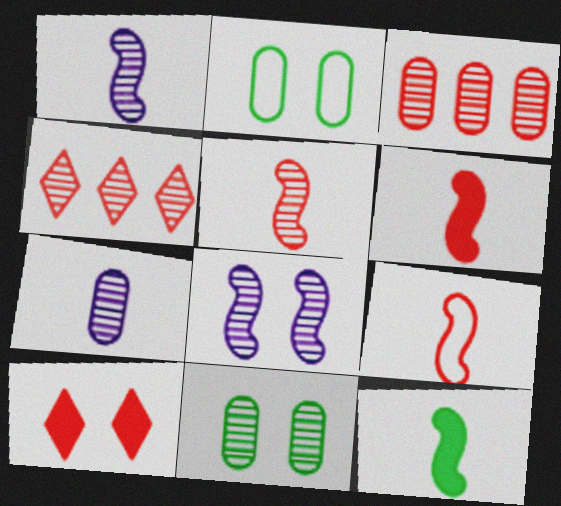[[1, 4, 11], 
[1, 9, 12], 
[2, 8, 10], 
[3, 7, 11], 
[3, 9, 10], 
[5, 6, 9]]